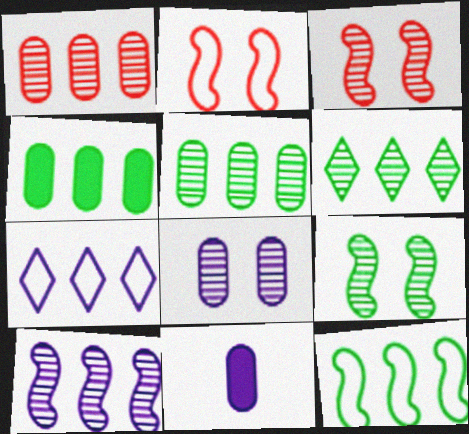[[1, 6, 10], 
[2, 6, 11], 
[4, 6, 12]]